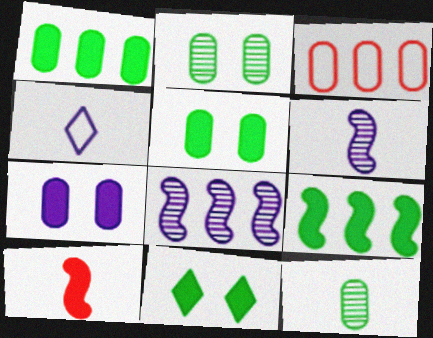[[3, 6, 11], 
[3, 7, 12], 
[4, 7, 8], 
[4, 10, 12]]